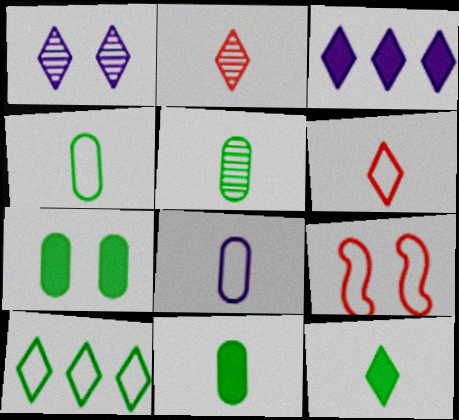[[1, 7, 9], 
[3, 5, 9], 
[4, 5, 11], 
[8, 9, 10]]